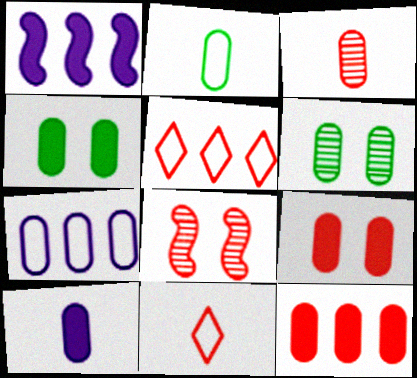[[1, 6, 11], 
[2, 3, 10], 
[3, 4, 7], 
[4, 10, 12], 
[8, 11, 12]]